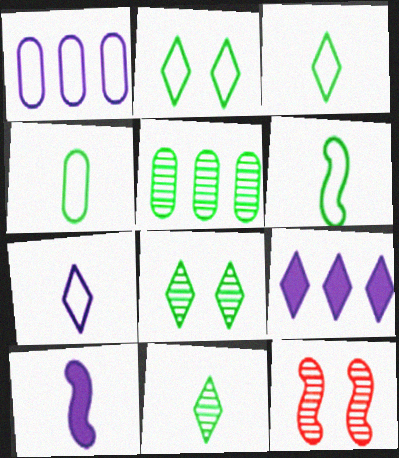[[3, 4, 6], 
[4, 9, 12]]